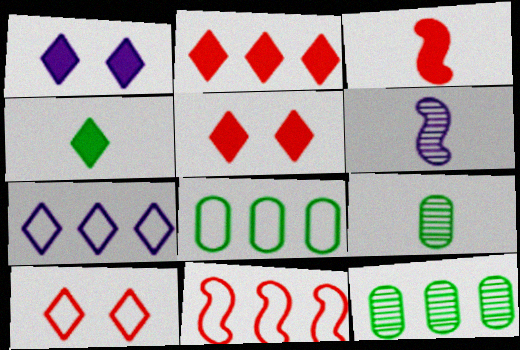[[1, 2, 4], 
[1, 9, 11], 
[5, 6, 8], 
[7, 8, 11]]